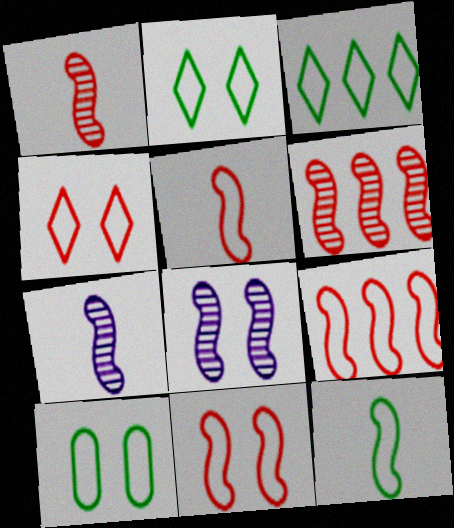[[3, 10, 12], 
[5, 9, 11]]